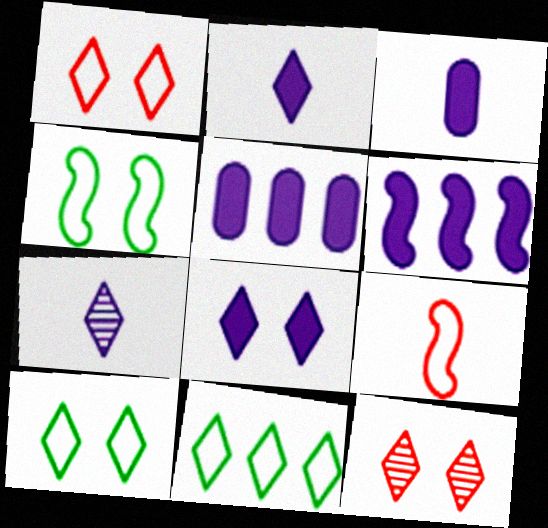[[2, 11, 12], 
[3, 6, 8], 
[8, 10, 12]]